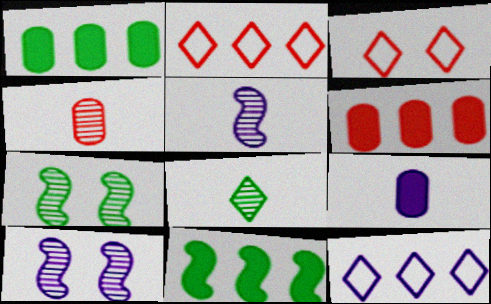[[1, 3, 5], 
[2, 7, 9], 
[4, 5, 8], 
[9, 10, 12]]